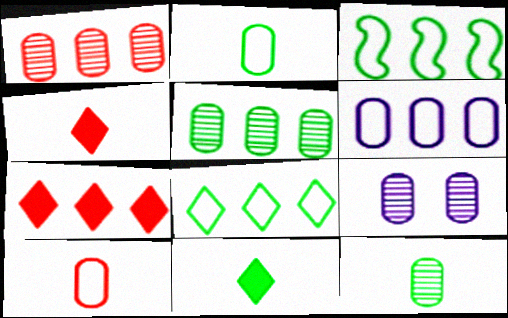[[1, 9, 12], 
[3, 4, 9]]